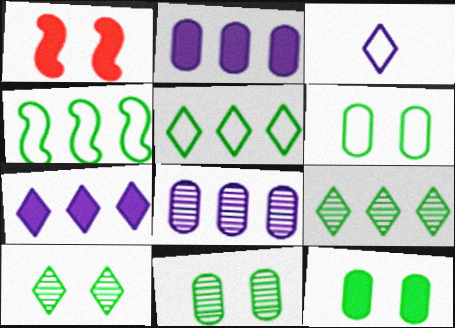[[6, 11, 12]]